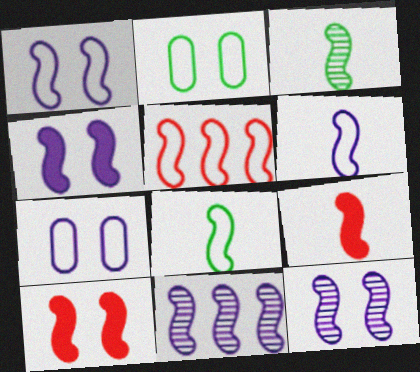[[1, 4, 12], 
[1, 5, 8], 
[3, 4, 5], 
[3, 6, 9], 
[4, 6, 11], 
[8, 10, 11]]